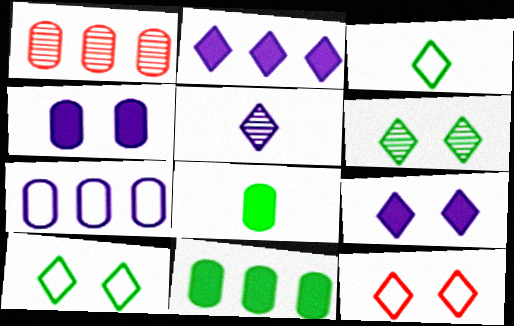[[1, 7, 11], 
[6, 9, 12]]